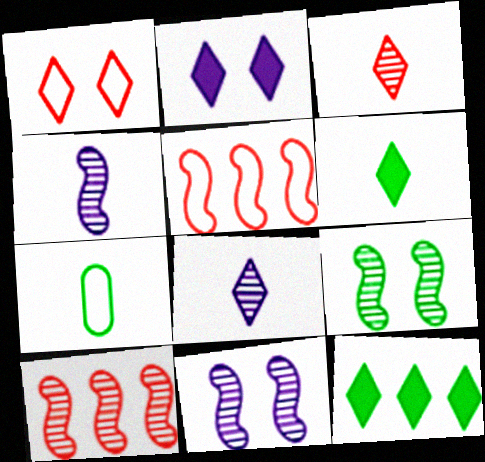[[1, 8, 12], 
[2, 7, 10], 
[4, 9, 10], 
[7, 9, 12]]